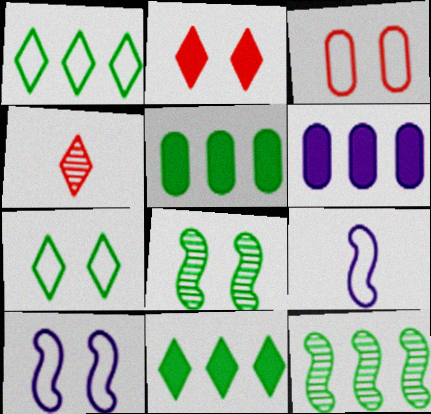[[1, 3, 9], 
[1, 5, 12], 
[3, 7, 10], 
[4, 5, 10]]